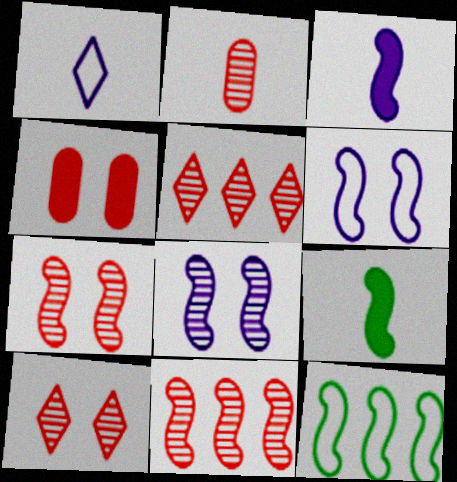[[1, 2, 9], 
[2, 5, 7], 
[2, 10, 11], 
[3, 7, 12], 
[6, 9, 11]]